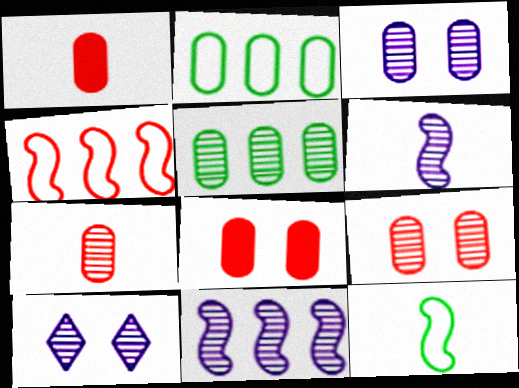[[1, 2, 3], 
[3, 5, 7]]